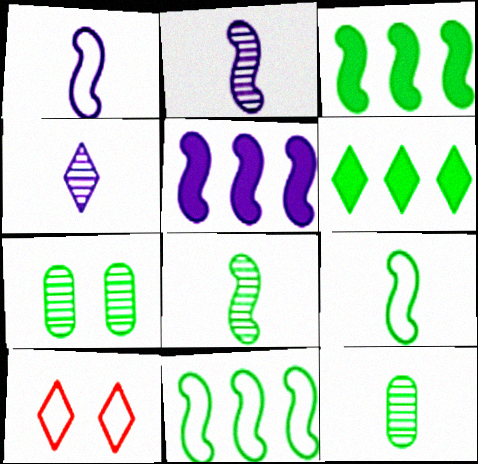[[4, 6, 10], 
[5, 10, 12], 
[6, 7, 9]]